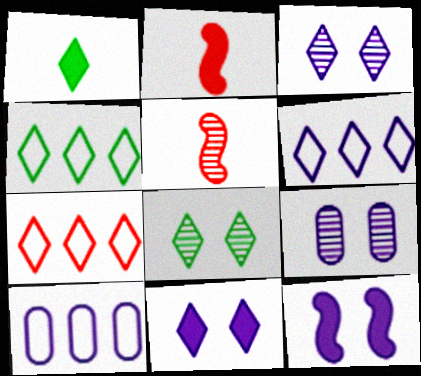[[1, 3, 7], 
[1, 4, 8], 
[2, 4, 9], 
[2, 8, 10], 
[4, 6, 7]]